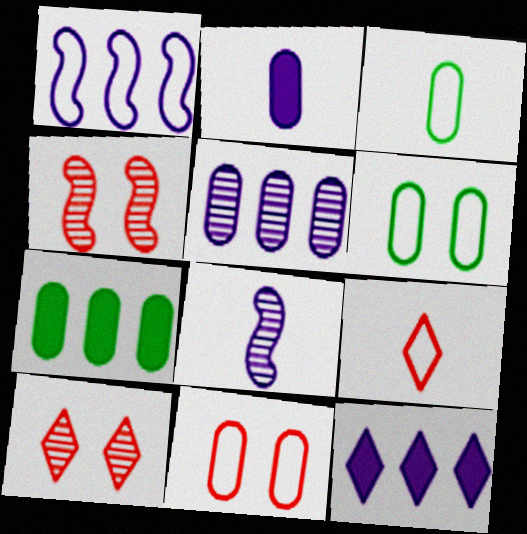[[1, 5, 12], 
[1, 6, 9], 
[3, 4, 12]]